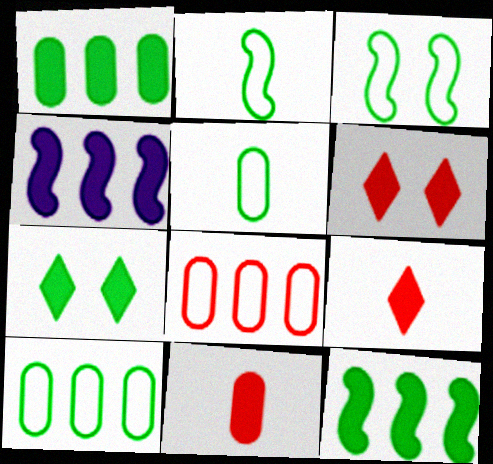[[4, 7, 11]]